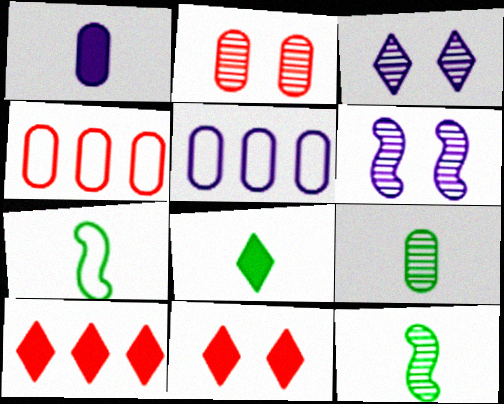[[4, 6, 8], 
[5, 11, 12], 
[7, 8, 9]]